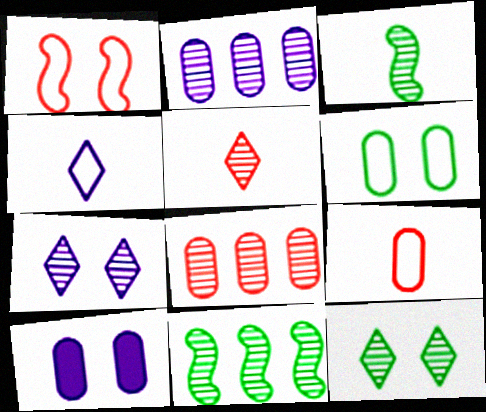[[1, 10, 12], 
[3, 7, 8]]